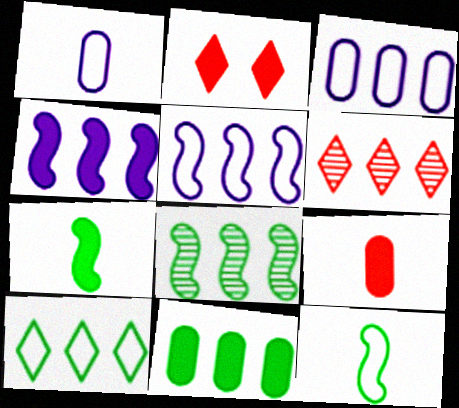[[1, 2, 8], 
[5, 6, 11], 
[8, 10, 11]]